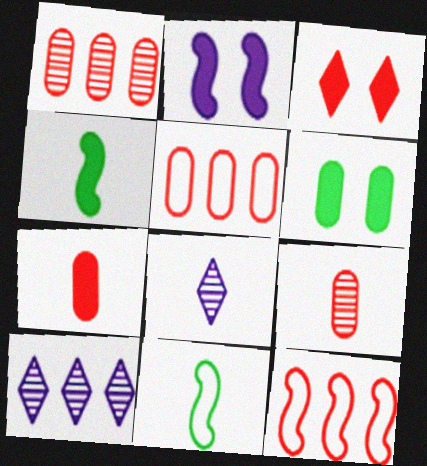[[2, 3, 6], 
[3, 9, 12], 
[6, 8, 12], 
[7, 8, 11]]